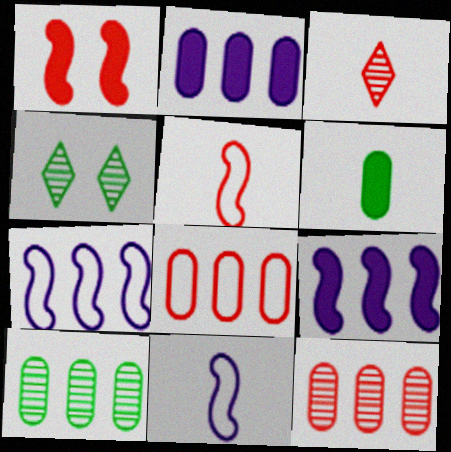[[1, 3, 8], 
[2, 4, 5], 
[2, 8, 10], 
[3, 6, 11]]